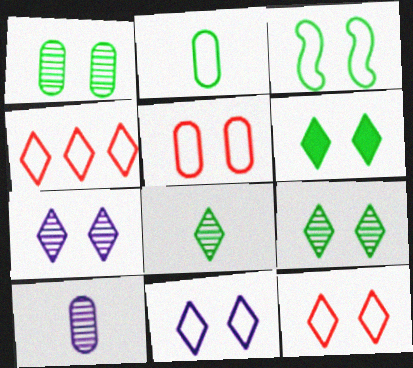[[1, 3, 6], 
[3, 5, 11], 
[6, 7, 12]]